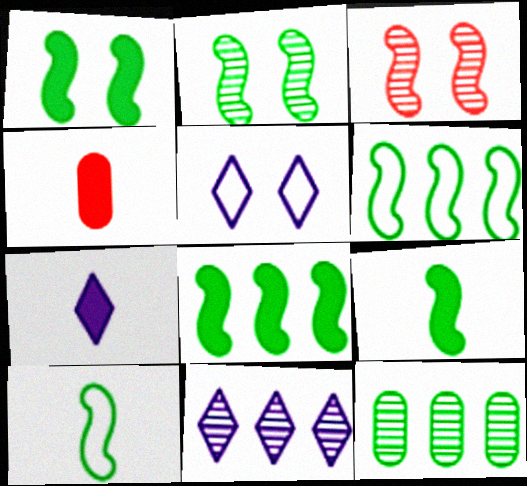[[1, 8, 9], 
[2, 6, 9], 
[2, 8, 10], 
[4, 7, 9], 
[5, 7, 11]]